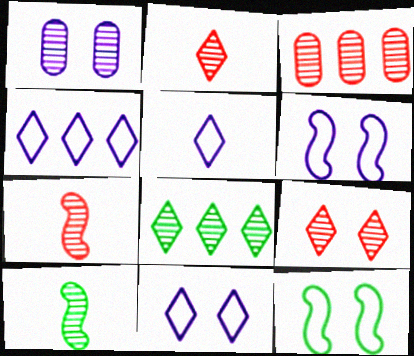[[1, 7, 8], 
[3, 7, 9], 
[4, 5, 11]]